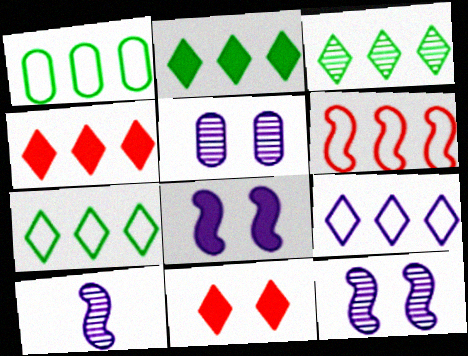[[1, 6, 9], 
[1, 10, 11], 
[2, 3, 7], 
[3, 4, 9]]